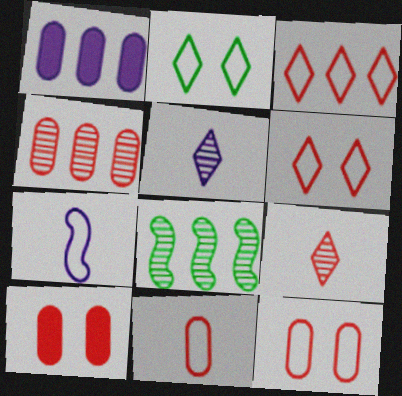[[1, 3, 8], 
[4, 10, 11]]